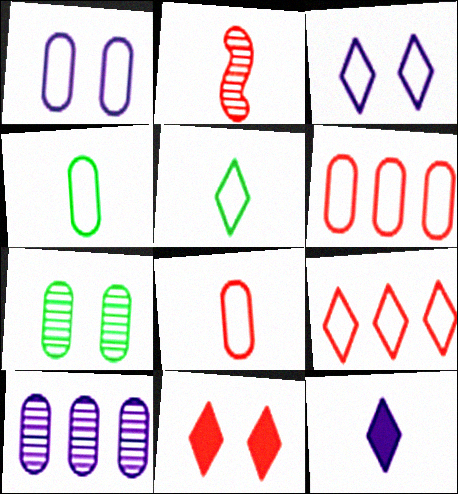[[1, 4, 6], 
[2, 4, 12], 
[2, 6, 11], 
[3, 5, 9]]